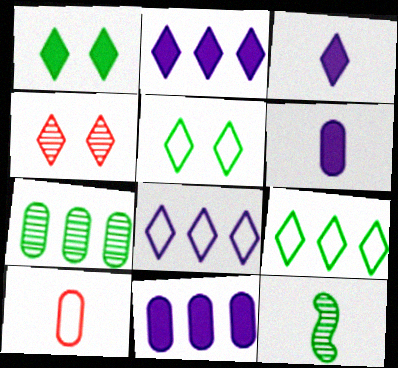[[3, 4, 9], 
[3, 10, 12]]